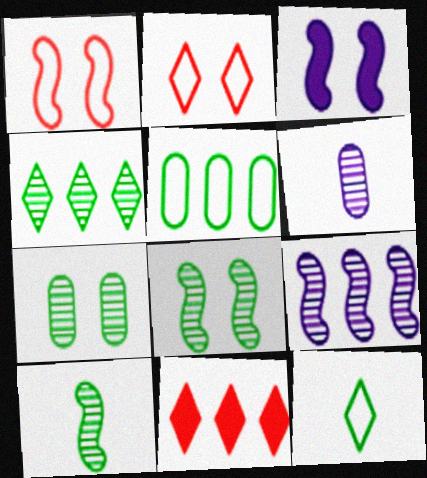[[1, 3, 8], 
[2, 3, 7], 
[4, 7, 10], 
[5, 9, 11]]